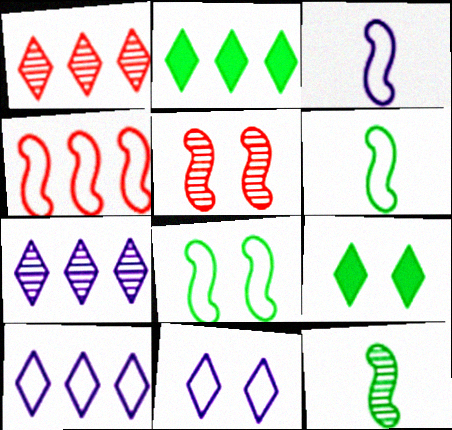[[1, 2, 10], 
[3, 4, 8]]